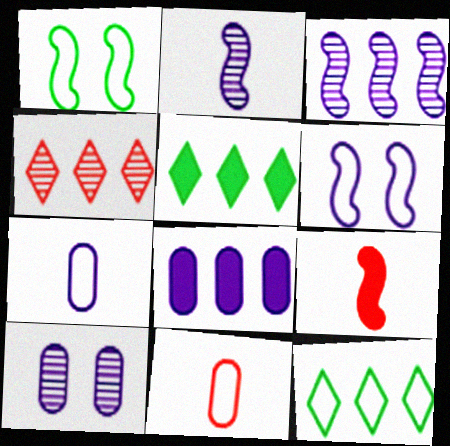[[1, 3, 9], 
[6, 11, 12], 
[7, 8, 10], 
[9, 10, 12]]